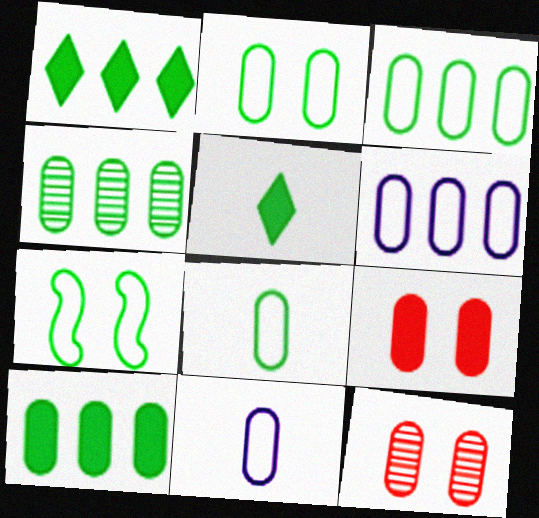[[2, 3, 8], 
[3, 4, 10], 
[4, 5, 7], 
[4, 9, 11], 
[10, 11, 12]]